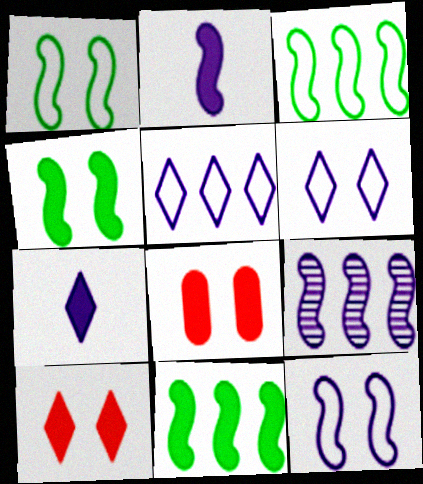[[2, 9, 12], 
[7, 8, 11]]